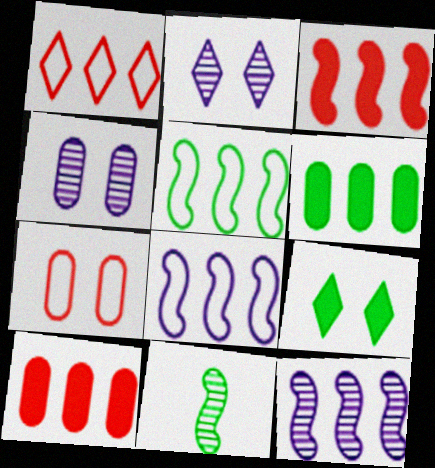[[1, 6, 12], 
[3, 5, 12]]